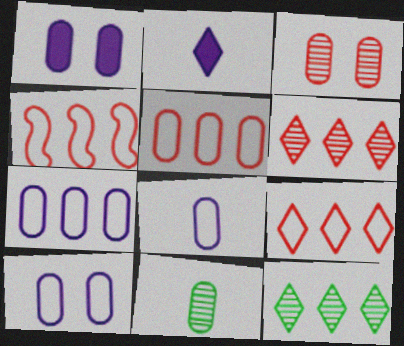[[1, 5, 11], 
[4, 5, 9], 
[7, 8, 10]]